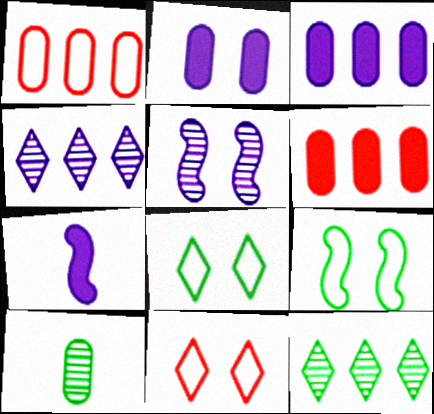[[1, 2, 10]]